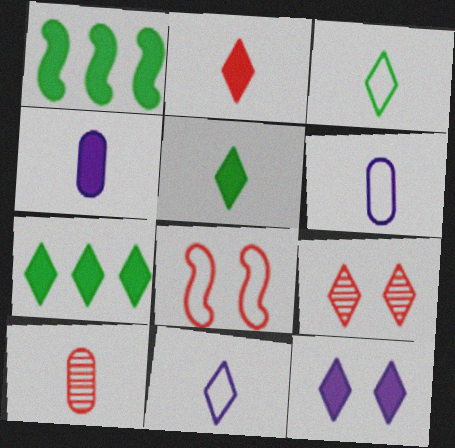[[1, 6, 9], 
[2, 7, 12], 
[7, 9, 11]]